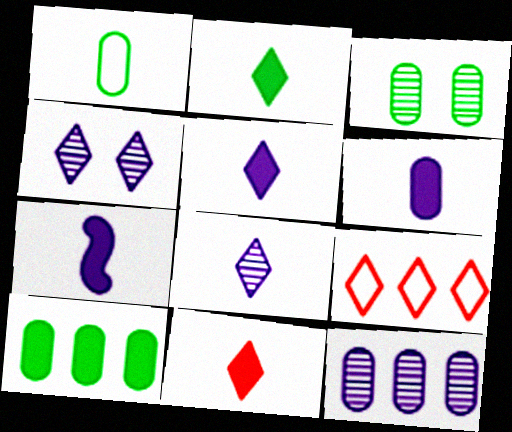[[1, 3, 10], 
[2, 4, 9], 
[2, 5, 11], 
[3, 7, 9], 
[5, 6, 7]]